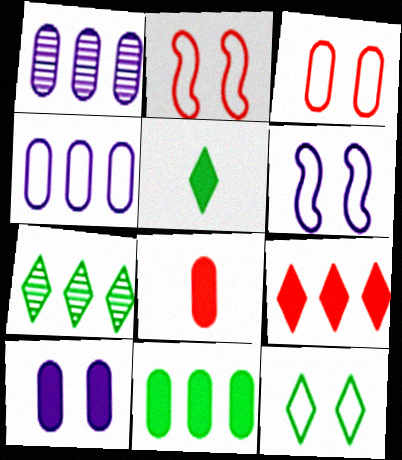[[1, 2, 5], 
[3, 6, 12], 
[5, 7, 12], 
[6, 7, 8], 
[8, 10, 11]]